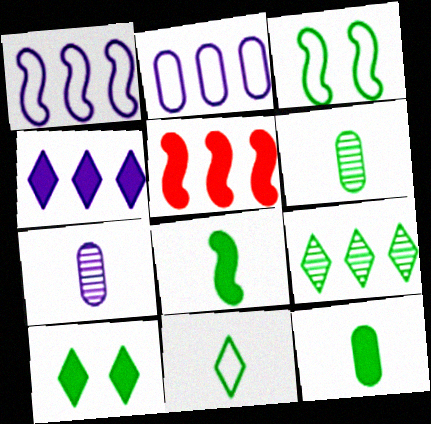[[2, 5, 9], 
[3, 9, 12], 
[6, 8, 11], 
[9, 10, 11]]